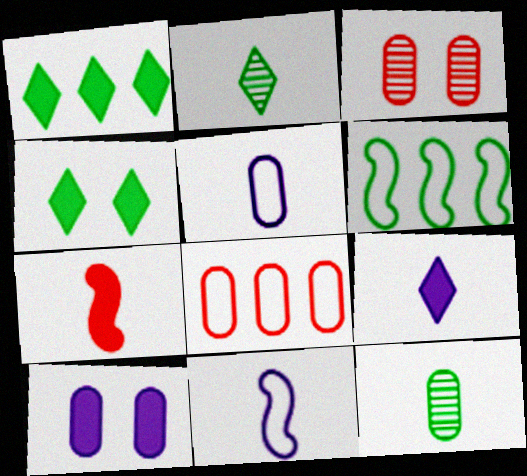[[1, 3, 11], 
[1, 7, 10], 
[2, 5, 7], 
[3, 6, 9], 
[4, 6, 12], 
[8, 10, 12]]